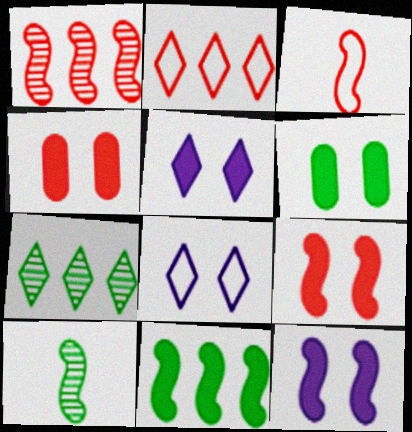[[1, 3, 9], 
[5, 6, 9]]